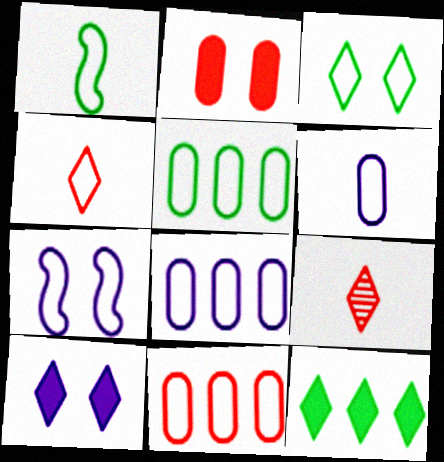[[1, 3, 5], 
[1, 4, 6], 
[4, 5, 7], 
[5, 8, 11]]